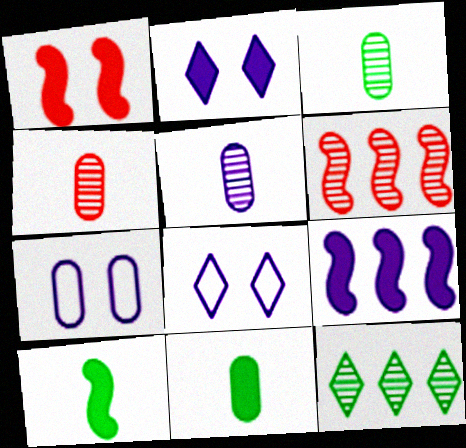[[1, 9, 10], 
[3, 4, 5], 
[5, 8, 9], 
[6, 8, 11]]